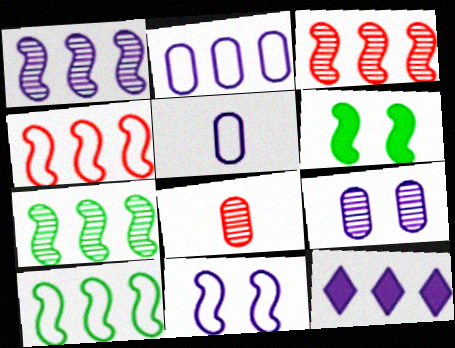[[1, 2, 12], 
[1, 3, 7]]